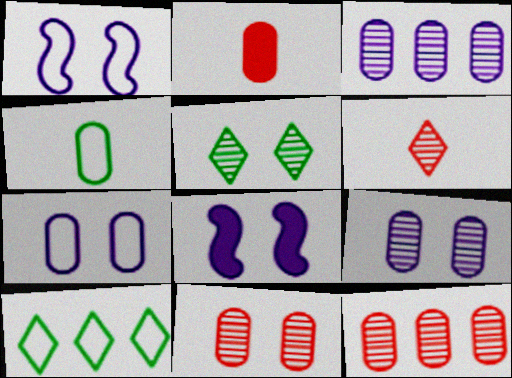[]